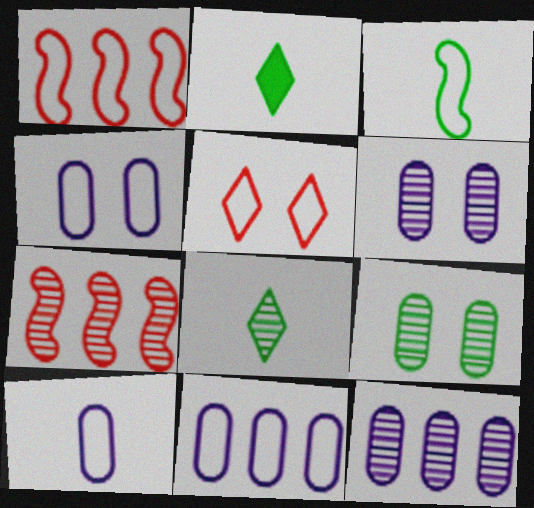[[1, 2, 6], 
[2, 4, 7], 
[3, 5, 11], 
[4, 10, 11], 
[6, 7, 8]]